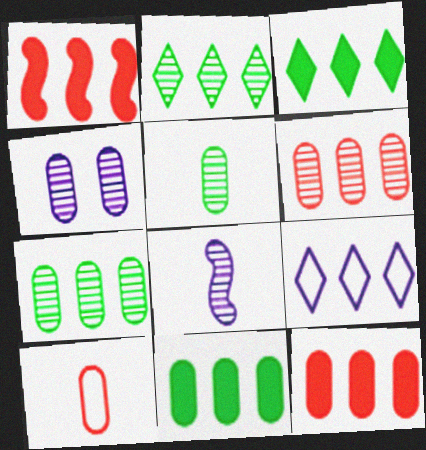[[1, 7, 9], 
[4, 5, 6], 
[4, 10, 11]]